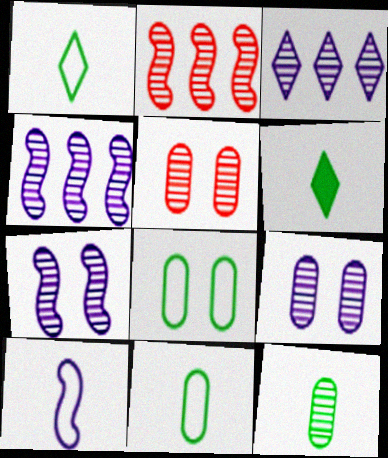[]